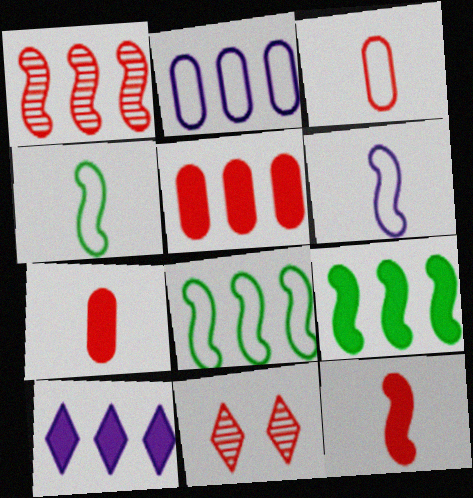[[5, 9, 10]]